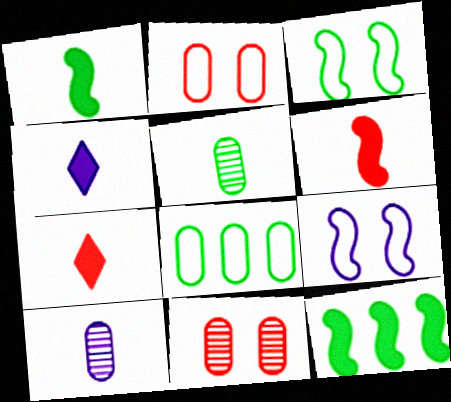[]